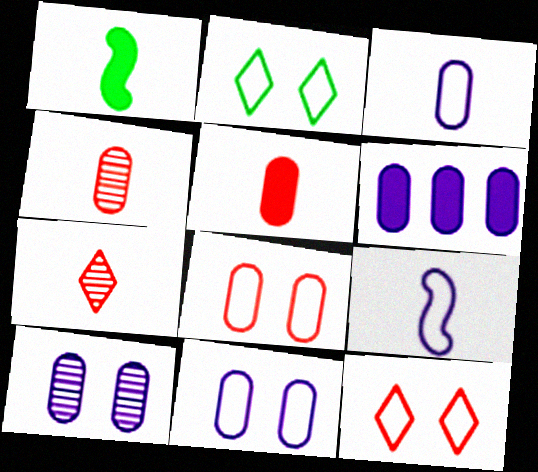[[1, 3, 7], 
[3, 6, 10]]